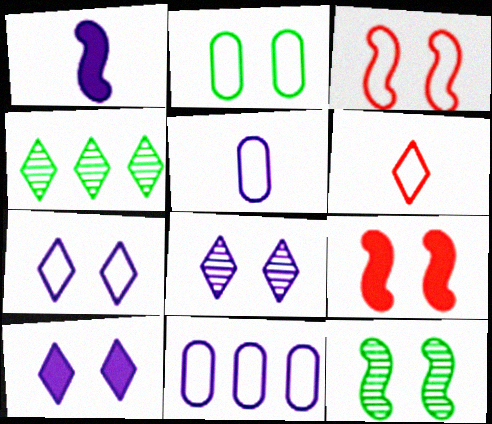[[1, 8, 11], 
[2, 3, 7], 
[2, 8, 9], 
[4, 5, 9], 
[4, 6, 10], 
[7, 8, 10]]